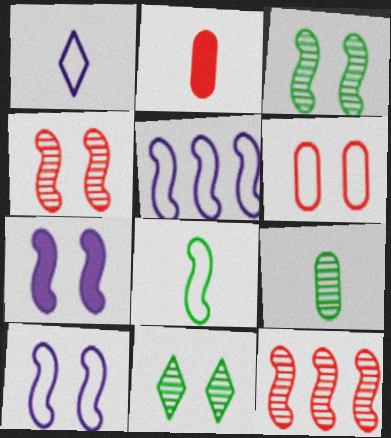[[2, 5, 11], 
[6, 7, 11], 
[7, 8, 12]]